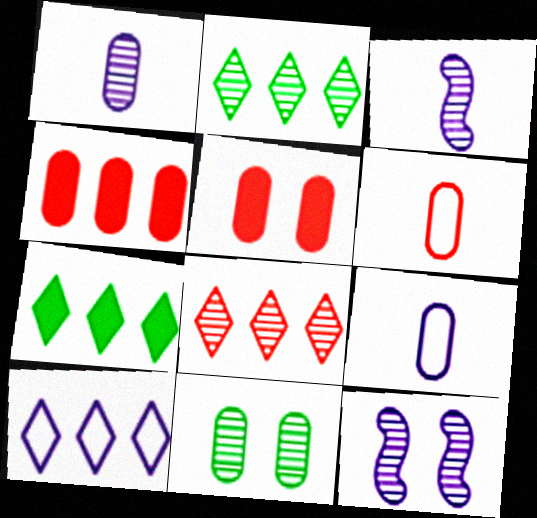[[3, 8, 11], 
[4, 9, 11], 
[6, 7, 12], 
[7, 8, 10]]